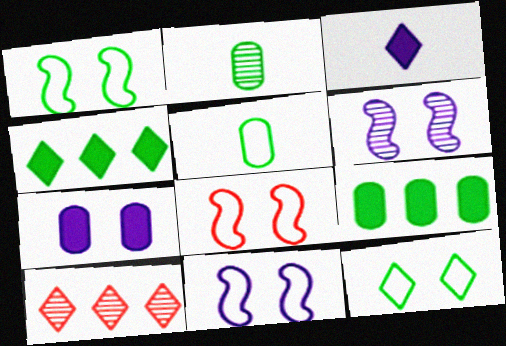[[1, 2, 4], 
[1, 8, 11], 
[2, 6, 10], 
[3, 10, 12]]